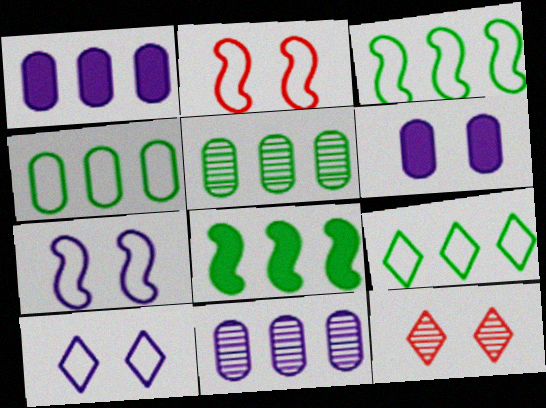[[3, 4, 9], 
[5, 8, 9]]